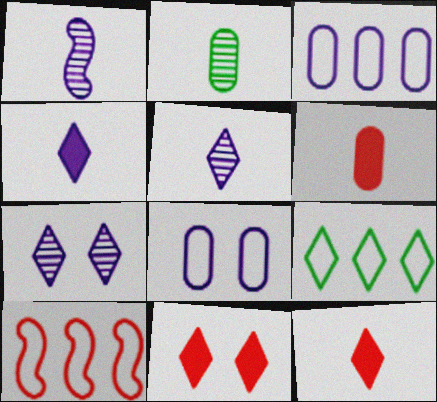[[3, 9, 10], 
[5, 9, 11], 
[7, 9, 12]]